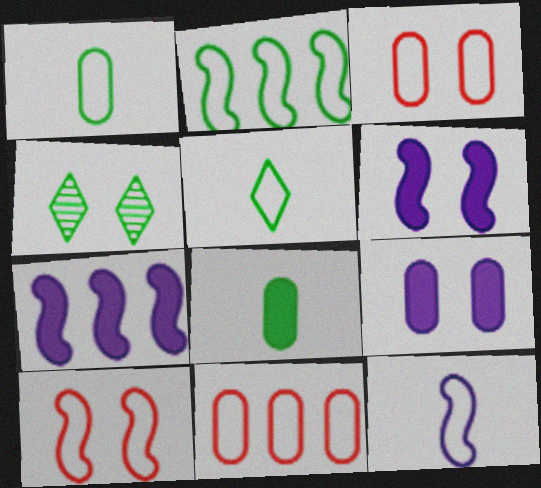[[2, 4, 8], 
[2, 10, 12], 
[3, 4, 6], 
[4, 9, 10]]